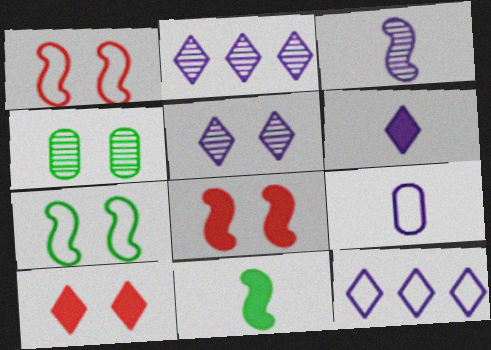[[3, 6, 9], 
[5, 6, 12]]